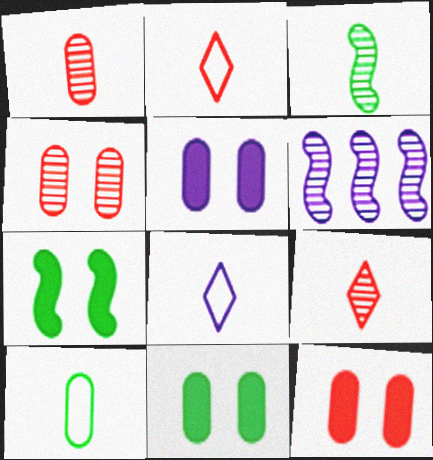[[2, 6, 11], 
[5, 6, 8], 
[5, 11, 12]]